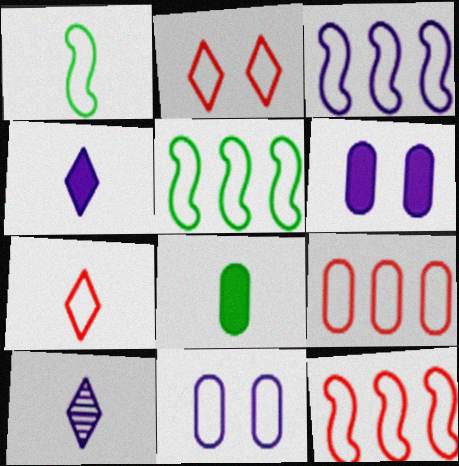[[3, 5, 12], 
[3, 6, 10], 
[5, 7, 11]]